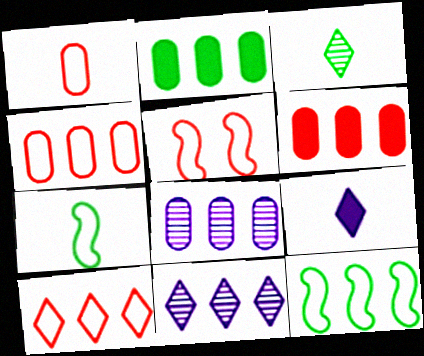[[1, 5, 10], 
[2, 4, 8], 
[6, 11, 12]]